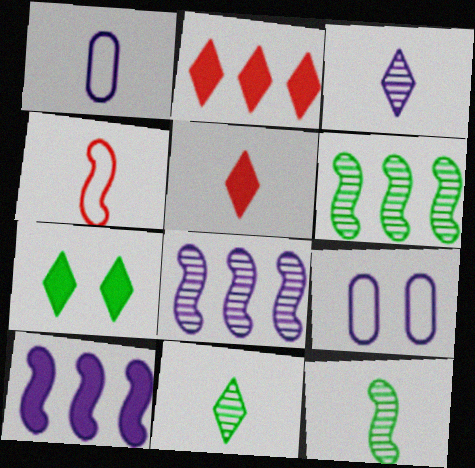[[1, 5, 12], 
[2, 9, 12], 
[3, 9, 10], 
[5, 6, 9]]